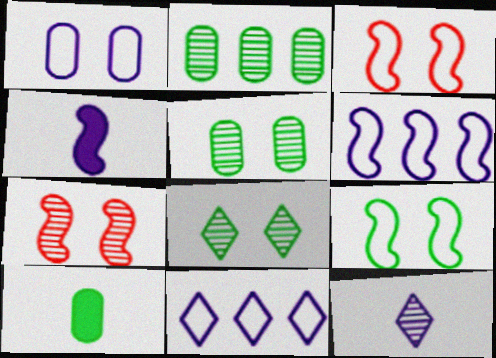[[2, 7, 12], 
[7, 10, 11]]